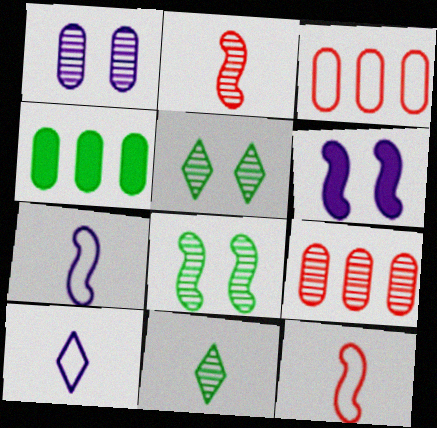[[3, 6, 11]]